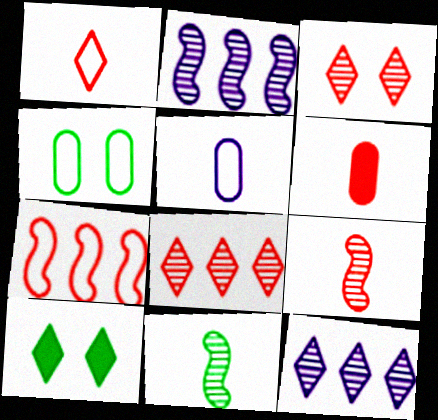[[1, 6, 9], 
[1, 10, 12], 
[3, 6, 7]]